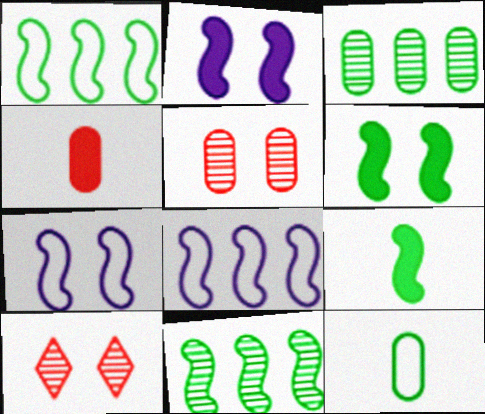[]